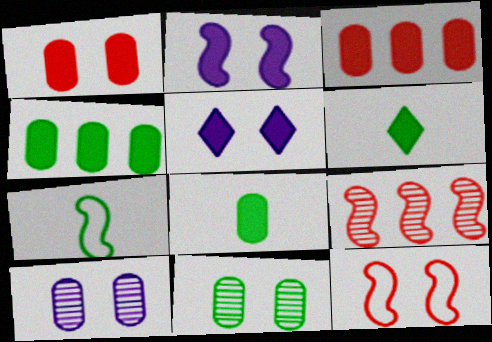[[2, 3, 6], 
[2, 7, 9], 
[5, 11, 12]]